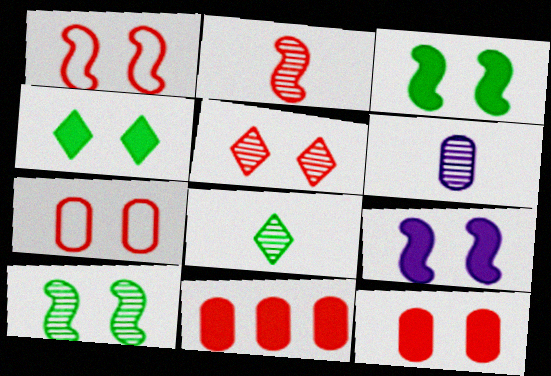[[1, 5, 12], 
[1, 9, 10], 
[2, 6, 8], 
[4, 9, 12]]